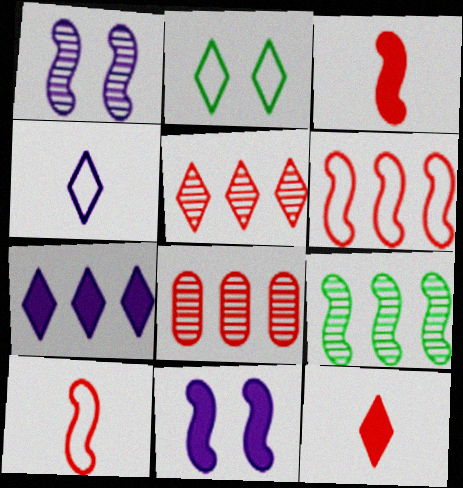[[9, 10, 11]]